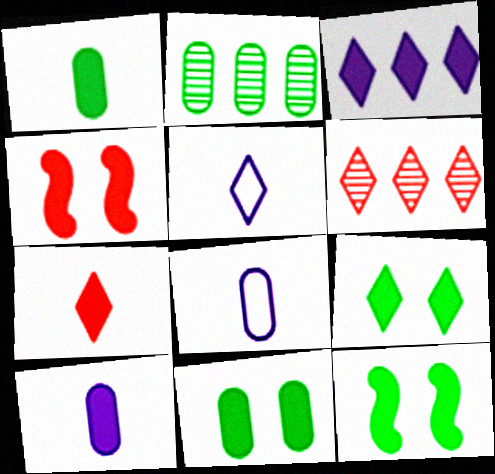[[1, 3, 4], 
[2, 4, 5], 
[3, 7, 9], 
[5, 6, 9], 
[6, 8, 12], 
[9, 11, 12]]